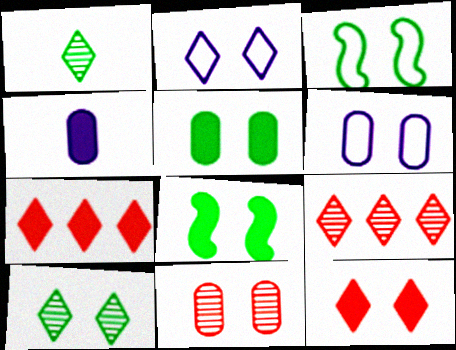[[1, 2, 7], 
[2, 8, 11], 
[2, 10, 12], 
[3, 4, 9], 
[3, 5, 10], 
[4, 7, 8], 
[5, 6, 11]]